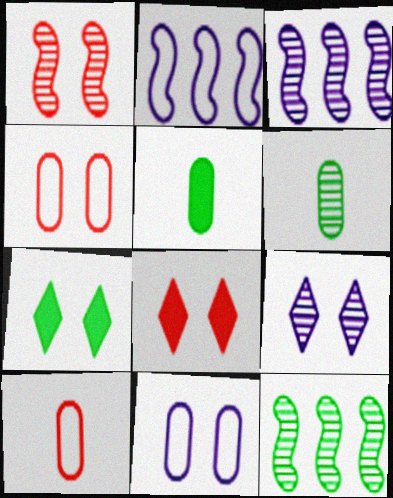[[1, 4, 8], 
[1, 7, 11], 
[2, 6, 8], 
[3, 7, 10]]